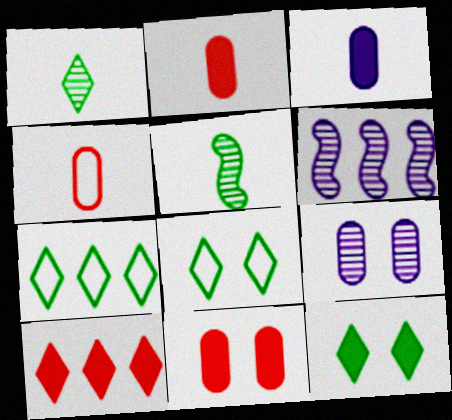[[1, 7, 12], 
[2, 6, 8], 
[4, 6, 12]]